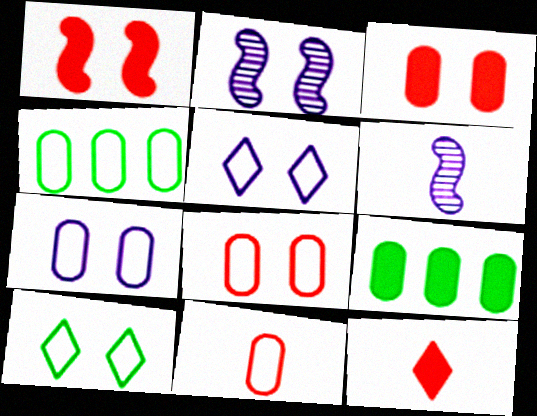[[2, 3, 10], 
[2, 4, 12], 
[4, 7, 11]]